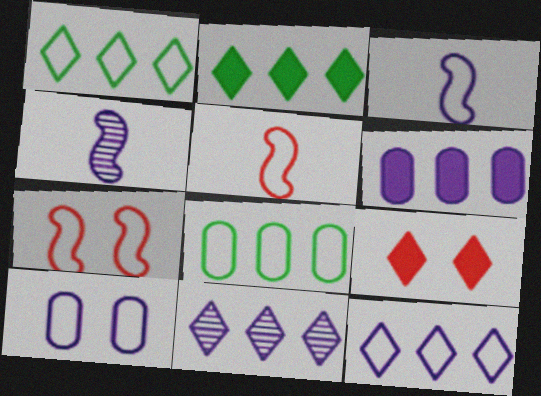[[1, 5, 10], 
[3, 10, 12], 
[4, 8, 9]]